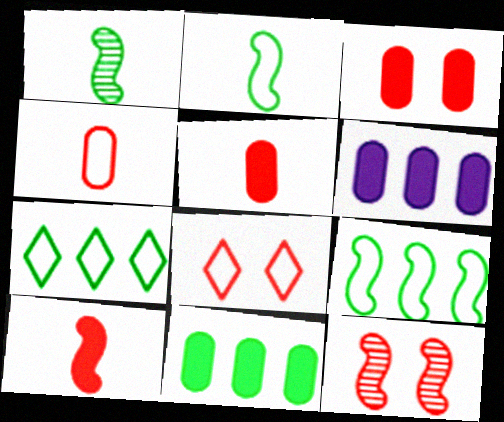[[1, 6, 8], 
[3, 8, 12]]